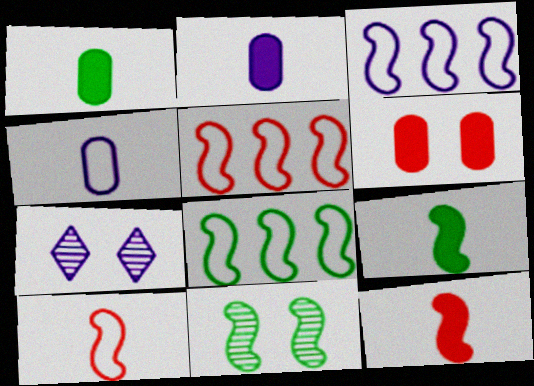[[1, 5, 7], 
[2, 3, 7], 
[3, 5, 8], 
[3, 11, 12], 
[8, 9, 11]]